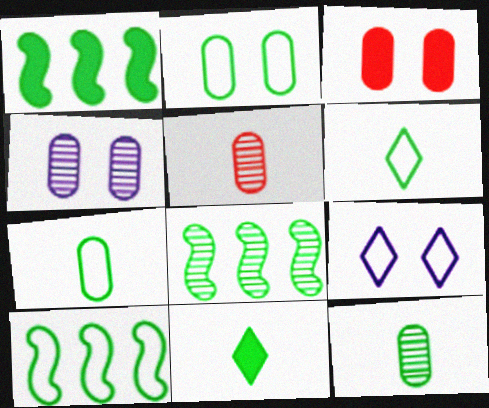[[1, 5, 9], 
[1, 8, 10], 
[2, 3, 4], 
[2, 6, 10], 
[2, 8, 11]]